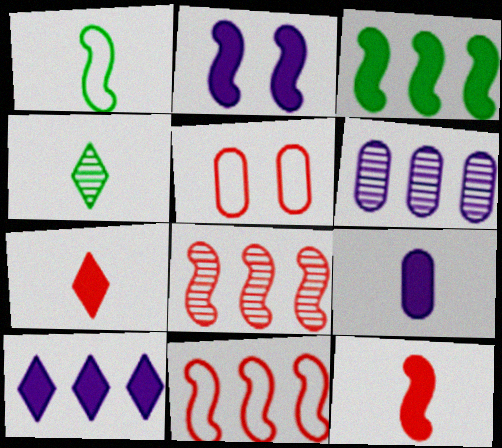[[1, 2, 8], 
[2, 3, 12], 
[2, 9, 10], 
[5, 7, 8]]